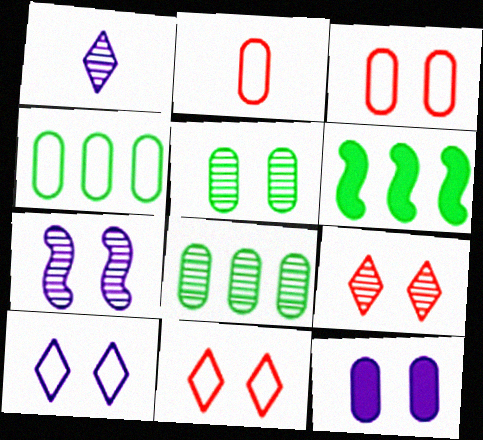[[1, 3, 6], 
[2, 8, 12], 
[3, 5, 12], 
[5, 7, 9], 
[7, 10, 12]]